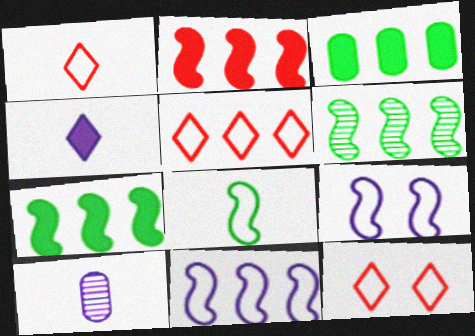[[1, 5, 12], 
[2, 6, 11], 
[7, 10, 12]]